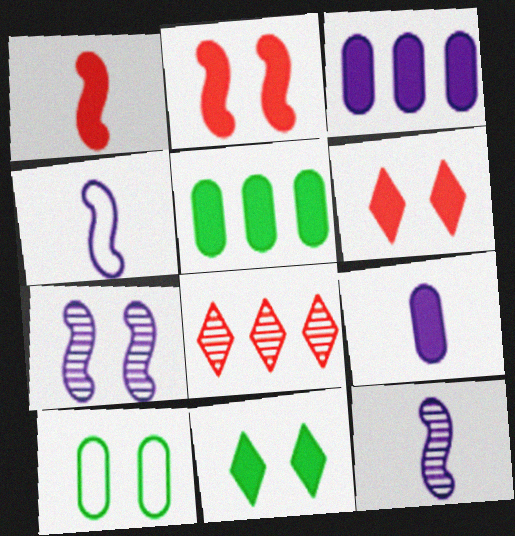[[1, 3, 11], 
[6, 7, 10]]